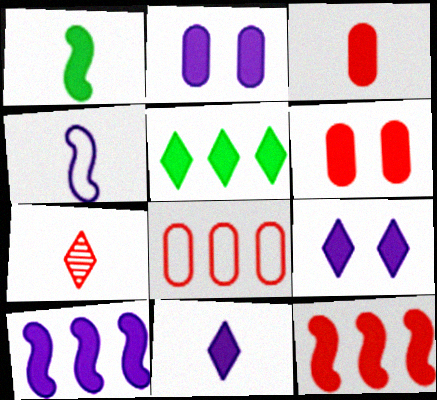[[1, 3, 11], 
[2, 10, 11]]